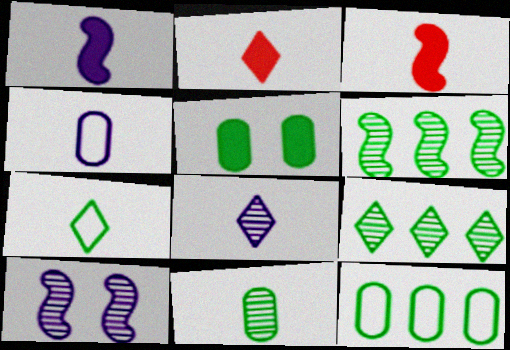[[1, 4, 8], 
[2, 7, 8], 
[2, 10, 12], 
[5, 6, 7], 
[5, 11, 12]]